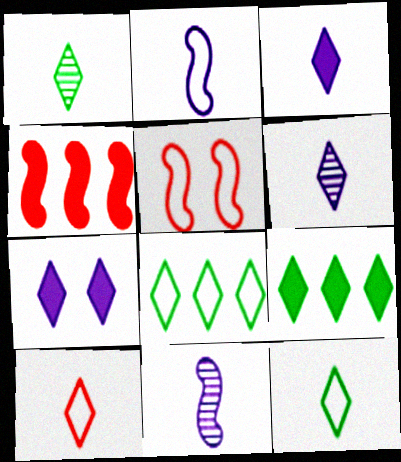[[1, 3, 10]]